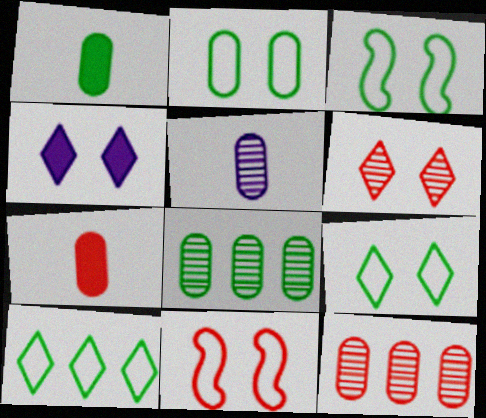[[1, 2, 8], 
[2, 3, 9], 
[4, 6, 9]]